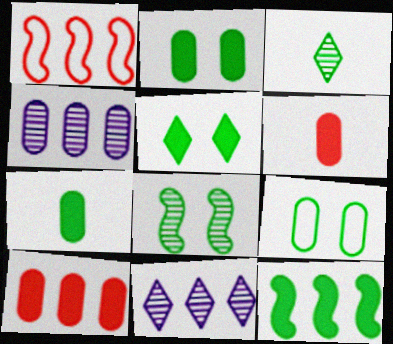[[3, 9, 12], 
[4, 6, 9], 
[5, 7, 12], 
[5, 8, 9]]